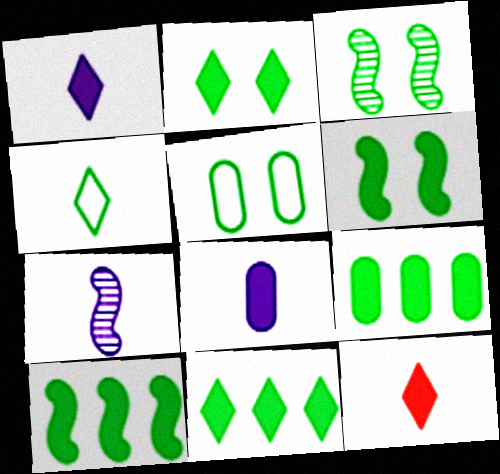[[2, 3, 5], 
[3, 4, 9], 
[9, 10, 11]]